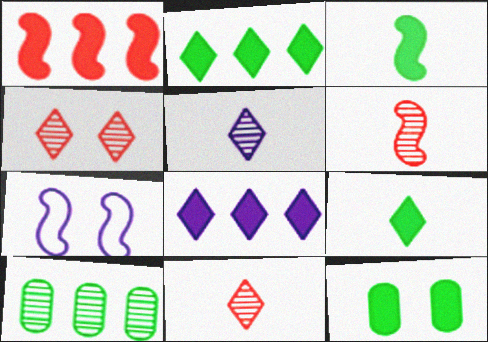[[2, 3, 12], 
[4, 7, 12]]